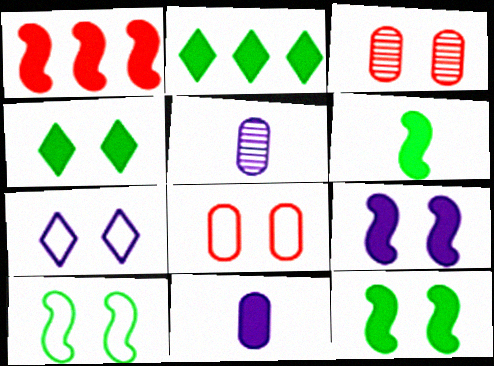[[1, 4, 11], 
[1, 6, 9], 
[3, 7, 12], 
[7, 8, 10]]